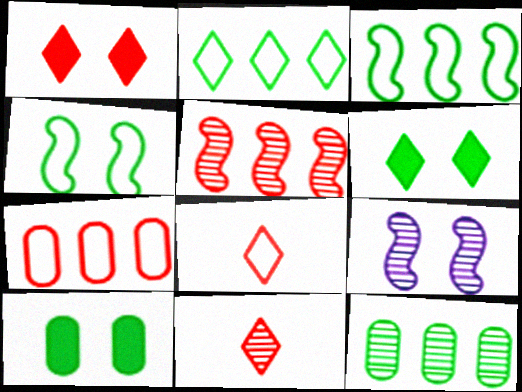[[9, 11, 12]]